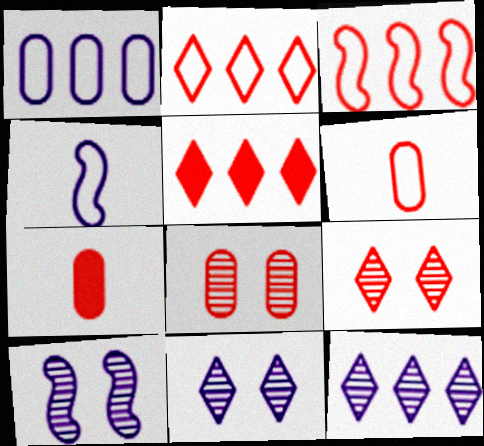[[3, 7, 9]]